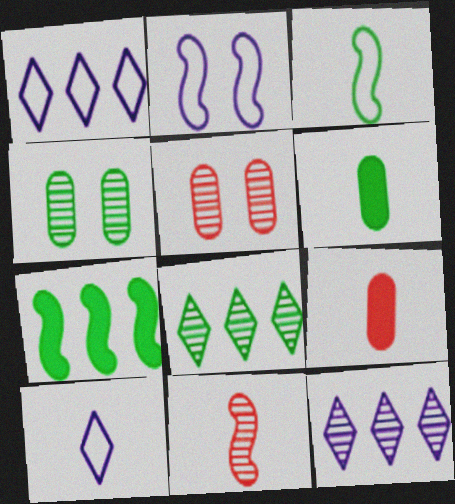[[2, 7, 11], 
[2, 8, 9], 
[4, 11, 12], 
[5, 7, 10], 
[6, 10, 11]]